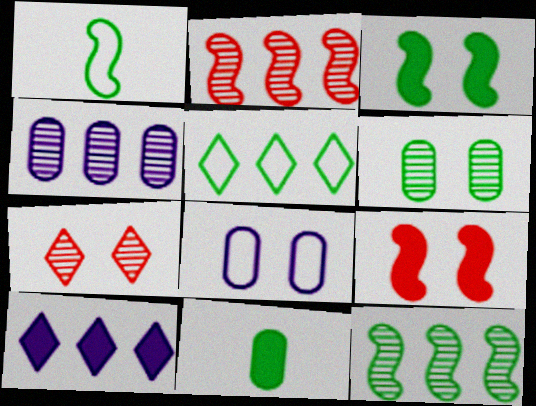[[1, 3, 12], 
[3, 7, 8], 
[9, 10, 11]]